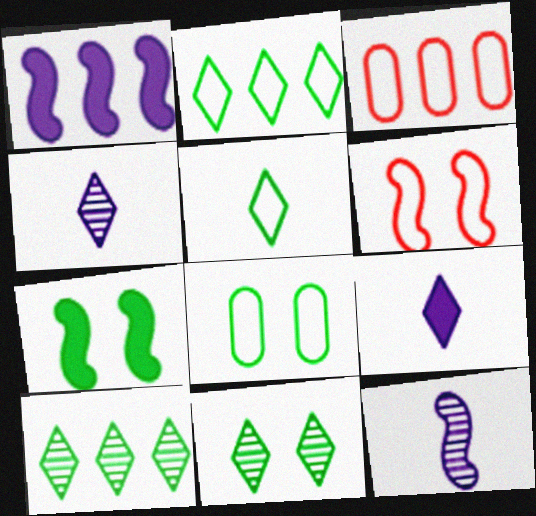[[1, 3, 10], 
[3, 4, 7], 
[7, 8, 11]]